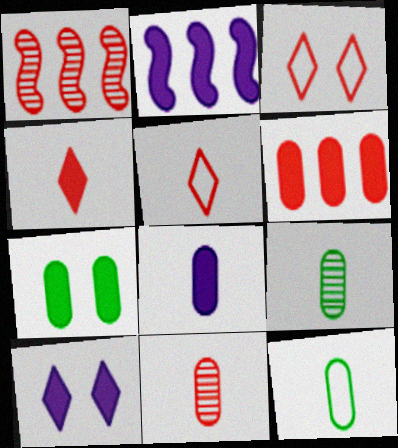[[1, 10, 12], 
[2, 3, 9], 
[2, 4, 7], 
[2, 8, 10], 
[6, 7, 8], 
[8, 11, 12]]